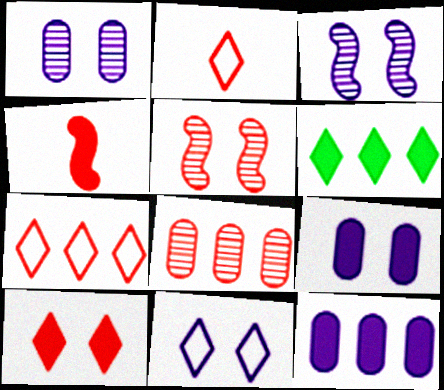[[3, 9, 11], 
[4, 6, 9]]